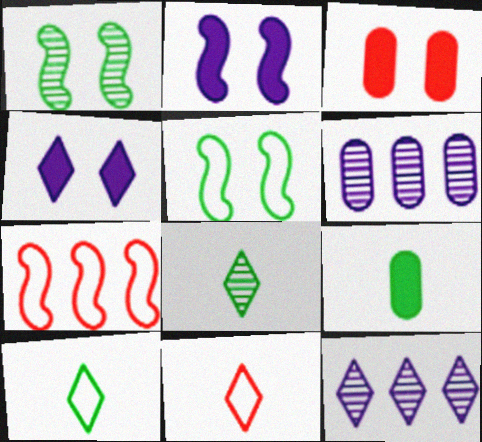[]